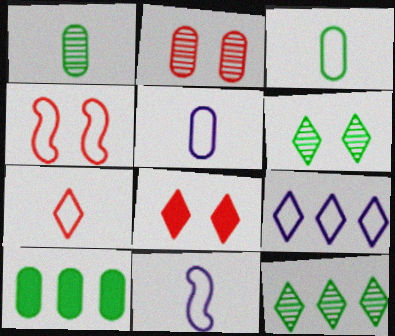[[2, 4, 8], 
[2, 5, 10], 
[3, 4, 9], 
[3, 7, 11]]